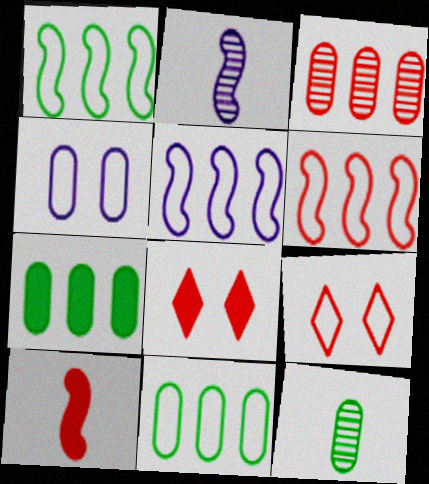[[1, 5, 6], 
[2, 7, 9], 
[2, 8, 11], 
[3, 9, 10], 
[5, 8, 12]]